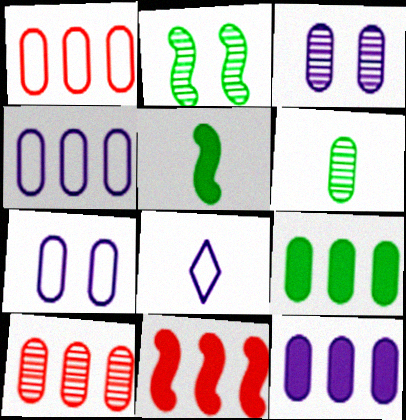[[3, 6, 10], 
[4, 9, 10]]